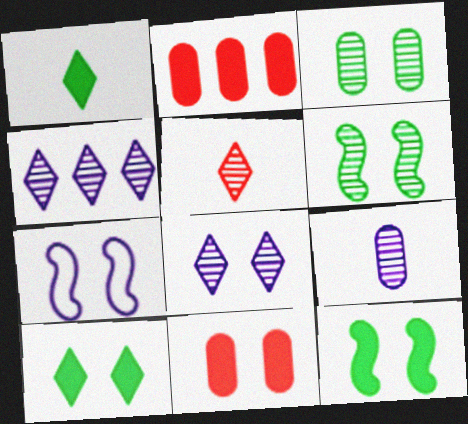[]